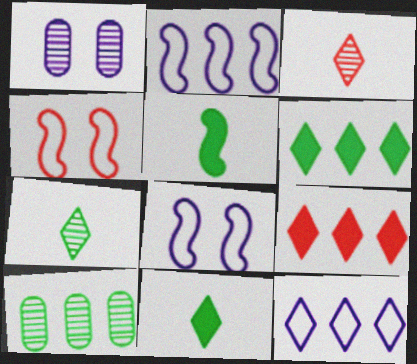[[2, 9, 10]]